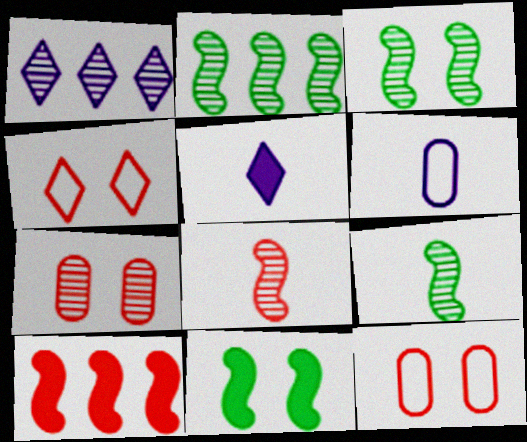[[1, 7, 9], 
[2, 3, 9], 
[2, 5, 12]]